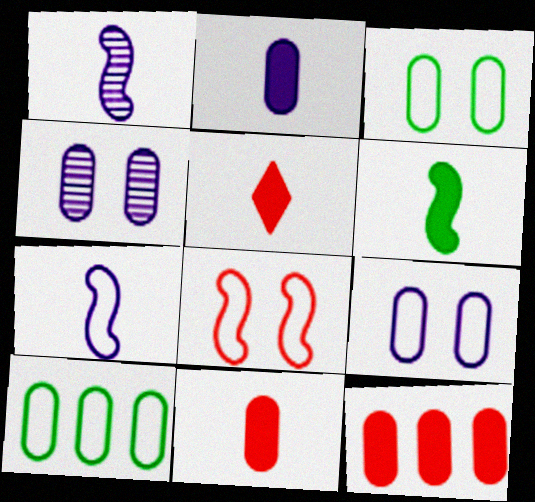[[2, 5, 6], 
[4, 10, 11]]